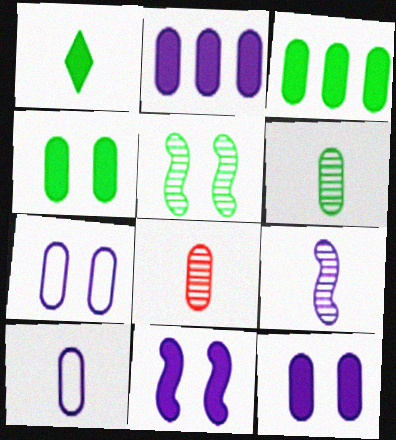[[3, 7, 8]]